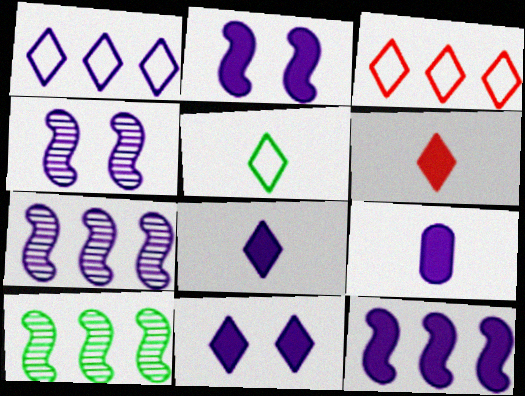[[1, 4, 9], 
[9, 11, 12]]